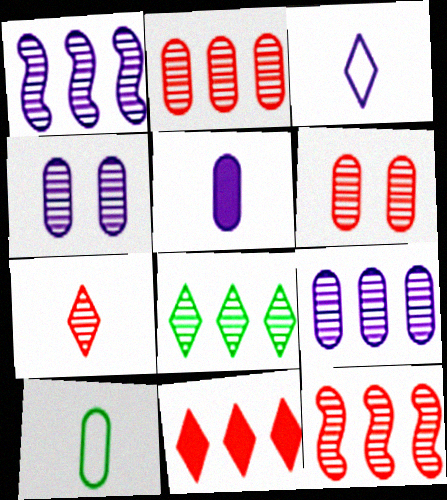[[1, 2, 8], 
[6, 7, 12], 
[8, 9, 12]]